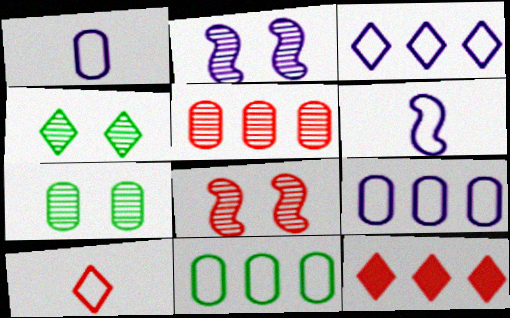[[6, 7, 12]]